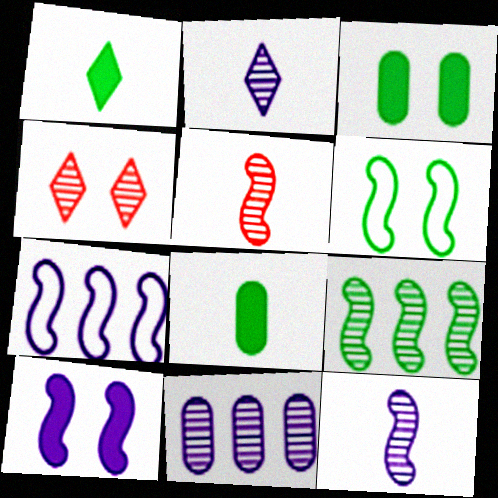[[4, 7, 8], 
[7, 10, 12]]